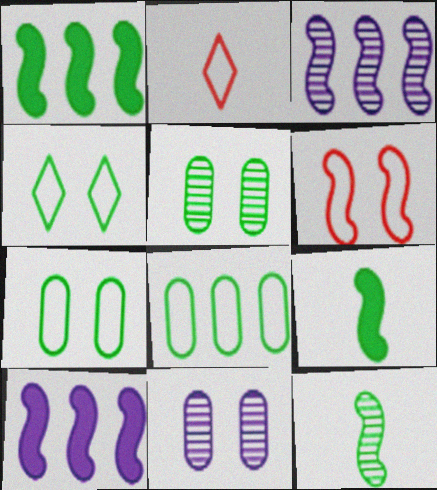[[1, 2, 11], 
[2, 5, 10], 
[3, 6, 9], 
[6, 10, 12]]